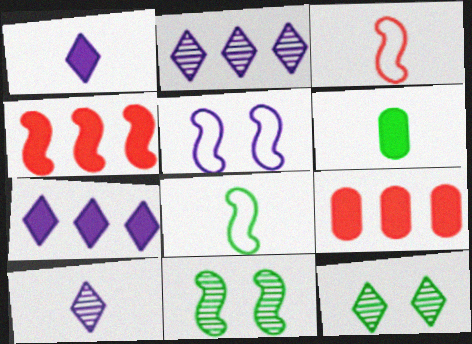[[3, 6, 10]]